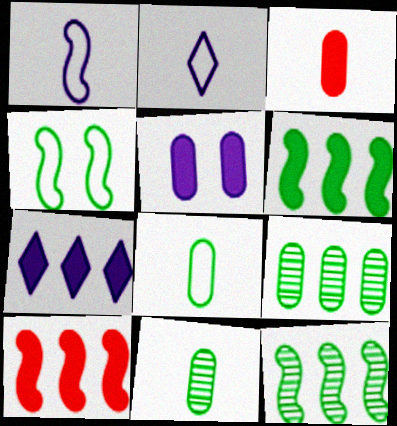[]